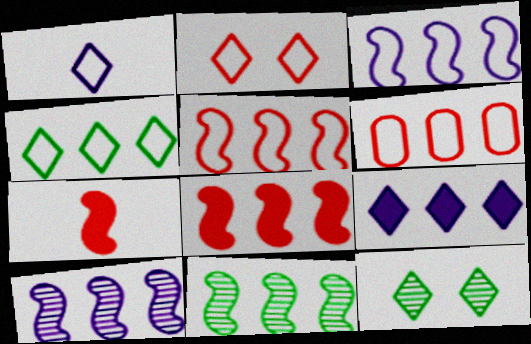[[1, 2, 4], 
[3, 4, 6], 
[3, 8, 11], 
[6, 9, 11]]